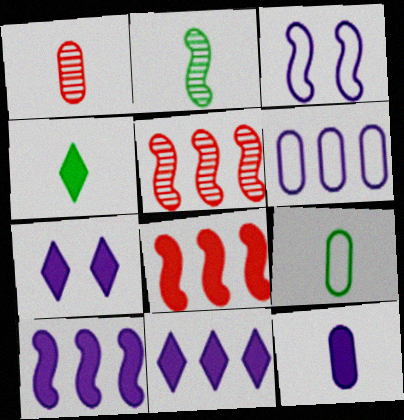[[1, 9, 12], 
[2, 3, 8], 
[2, 4, 9], 
[5, 7, 9], 
[7, 10, 12]]